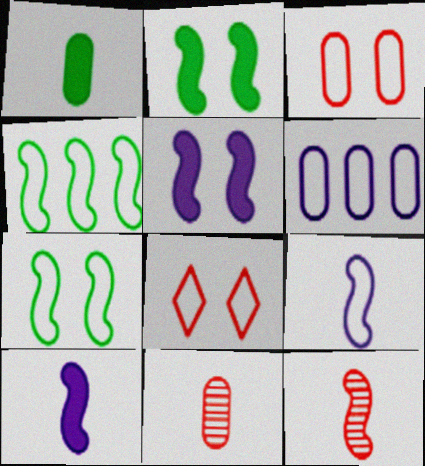[[4, 5, 12]]